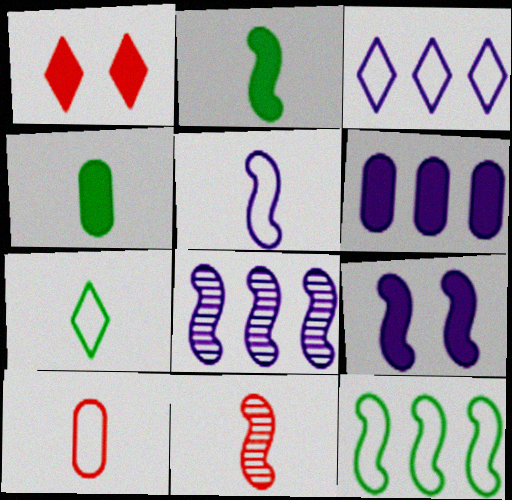[[1, 2, 6], 
[2, 5, 11], 
[3, 6, 8], 
[5, 7, 10], 
[5, 8, 9], 
[9, 11, 12]]